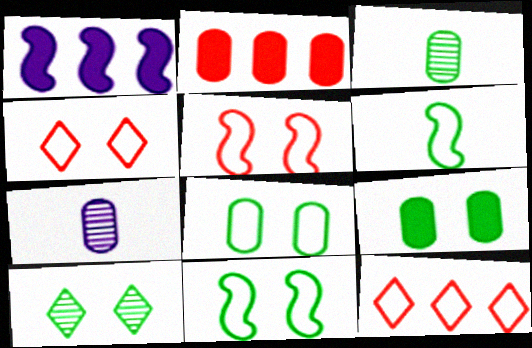[[1, 3, 4], 
[2, 7, 8], 
[9, 10, 11]]